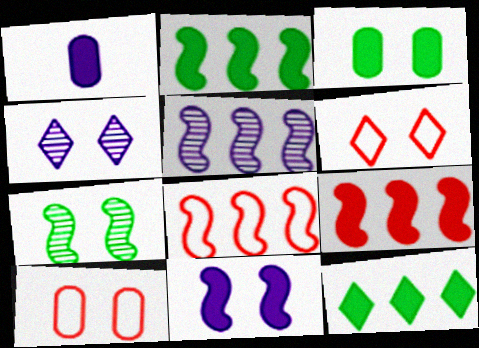[[2, 5, 8]]